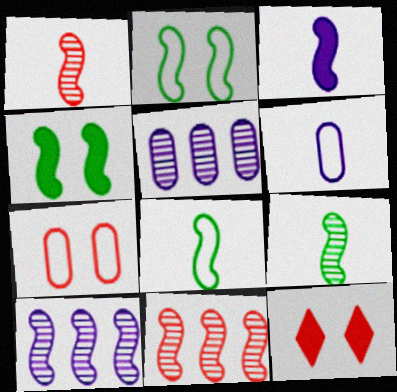[[1, 3, 8], 
[2, 3, 11], 
[5, 8, 12]]